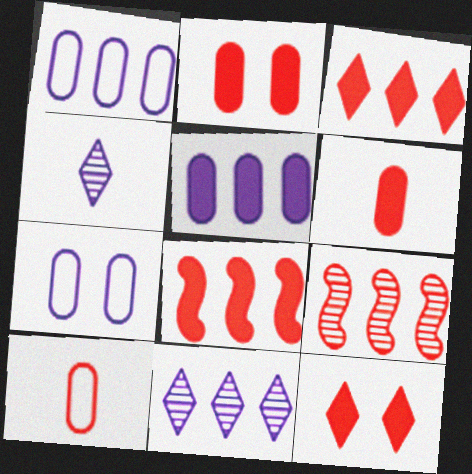[[6, 8, 12], 
[9, 10, 12]]